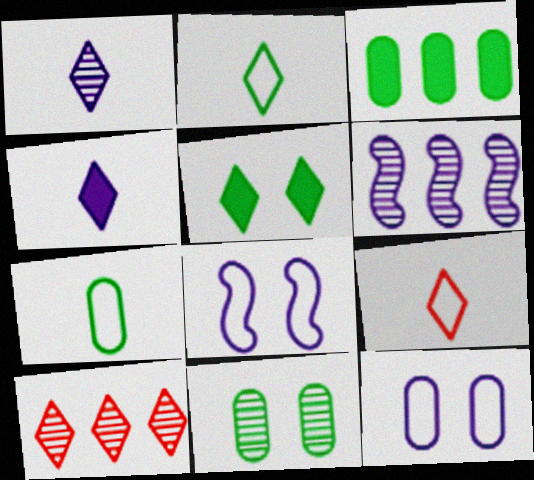[[3, 7, 11], 
[4, 6, 12]]